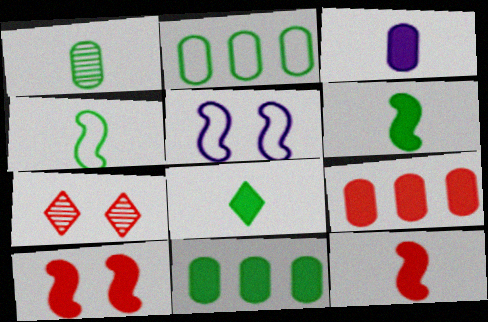[[1, 4, 8], 
[3, 8, 12]]